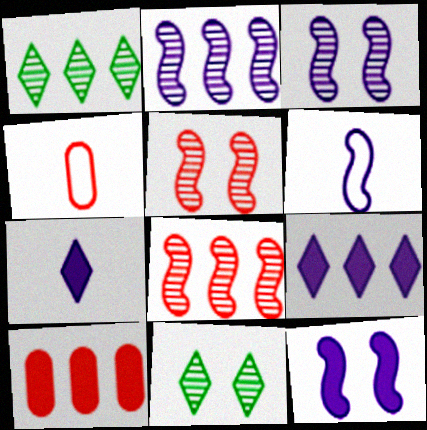[[1, 4, 12], 
[2, 6, 12], 
[6, 10, 11]]